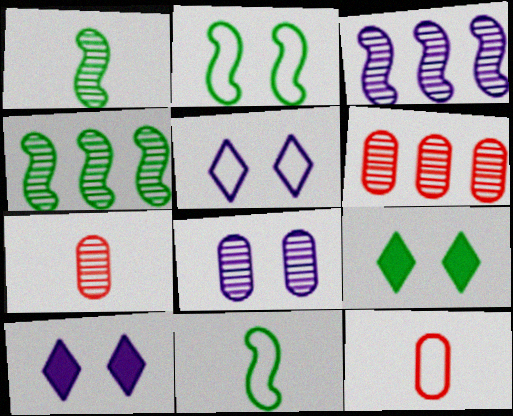[[3, 9, 12], 
[4, 10, 12], 
[6, 10, 11]]